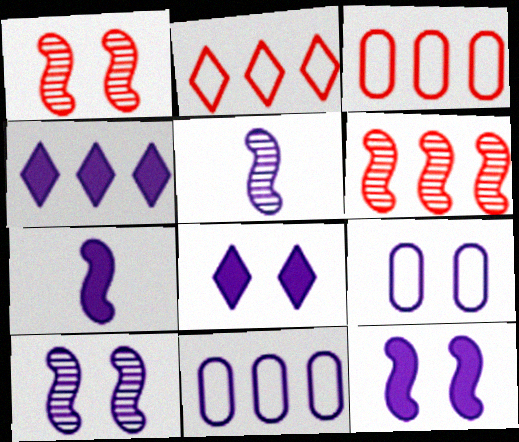[[4, 5, 9], 
[5, 8, 11], 
[8, 9, 10]]